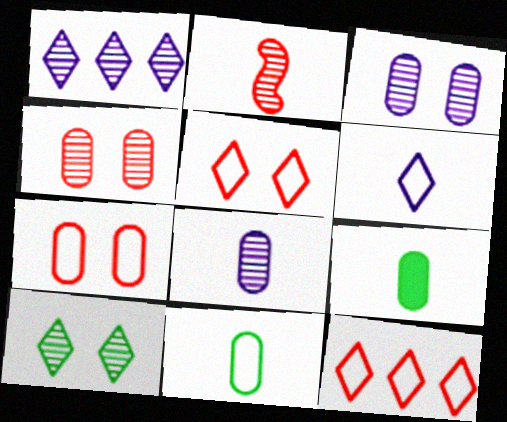[[2, 6, 9]]